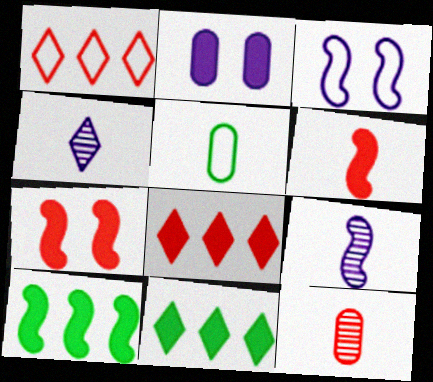[[1, 3, 5], 
[1, 7, 12], 
[2, 6, 11], 
[3, 11, 12], 
[4, 5, 6]]